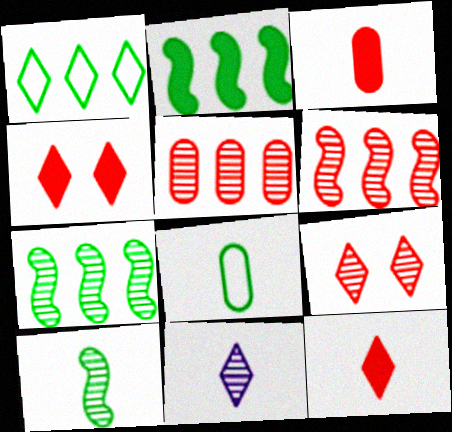[[1, 4, 11]]